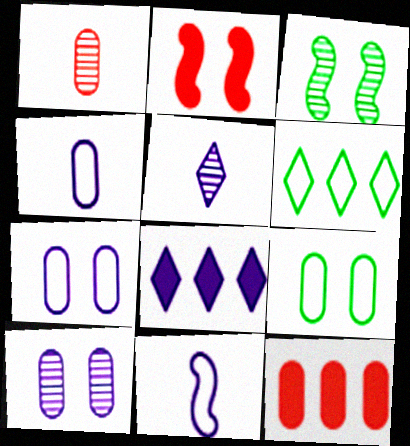[[8, 10, 11]]